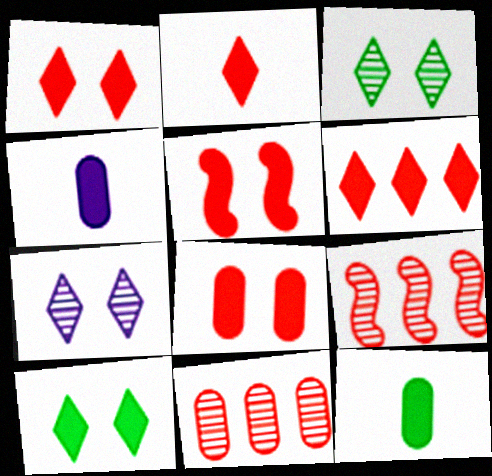[[1, 2, 6], 
[1, 5, 8]]